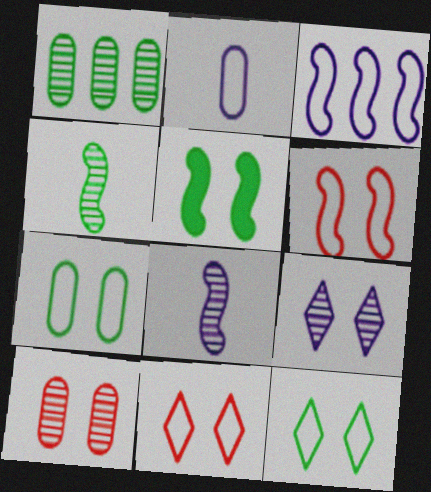[]